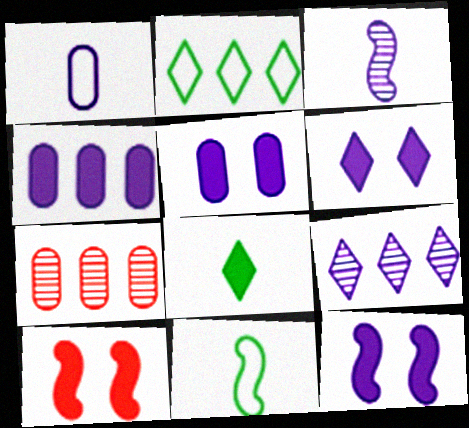[[1, 9, 12], 
[4, 8, 10], 
[5, 6, 12], 
[6, 7, 11]]